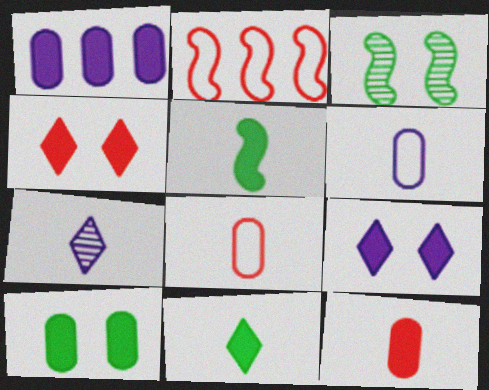[[1, 4, 5], 
[1, 10, 12], 
[2, 7, 10], 
[5, 7, 8]]